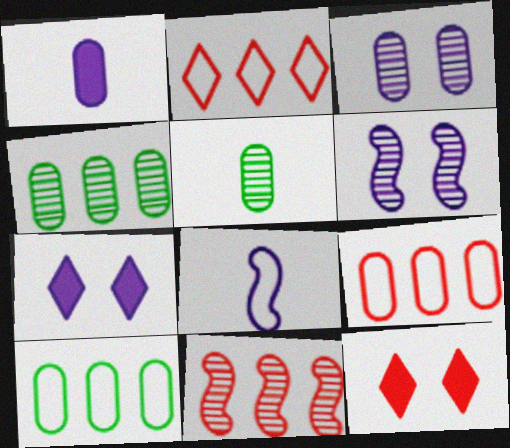[[4, 8, 12]]